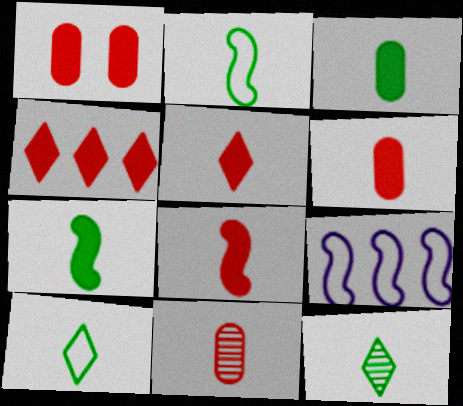[[1, 4, 8], 
[1, 9, 12], 
[2, 3, 12], 
[5, 6, 8]]